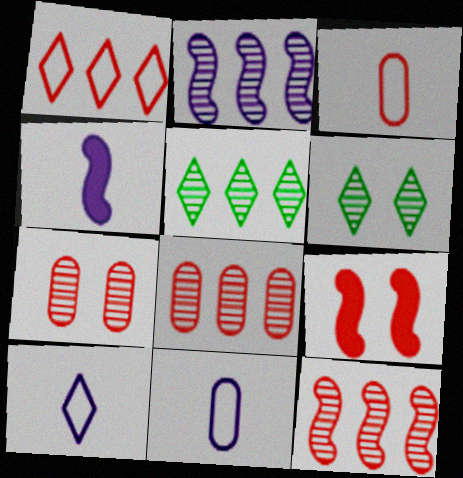[[2, 5, 8], 
[5, 9, 11]]